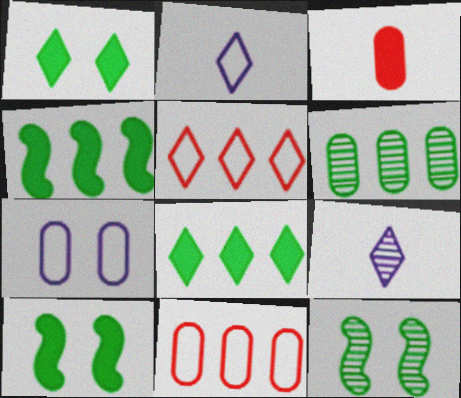[[1, 5, 9], 
[3, 6, 7], 
[9, 10, 11]]